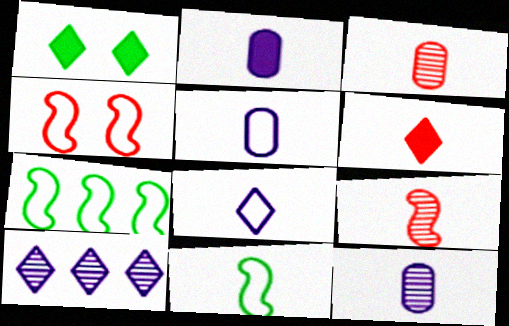[[2, 5, 12], 
[6, 11, 12]]